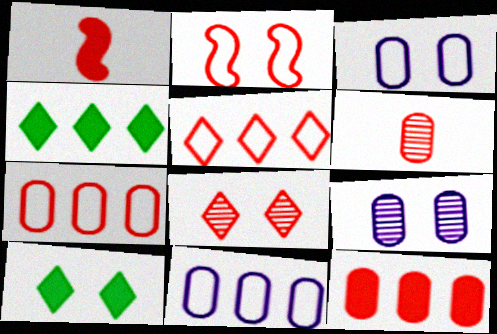[[1, 7, 8], 
[2, 9, 10]]